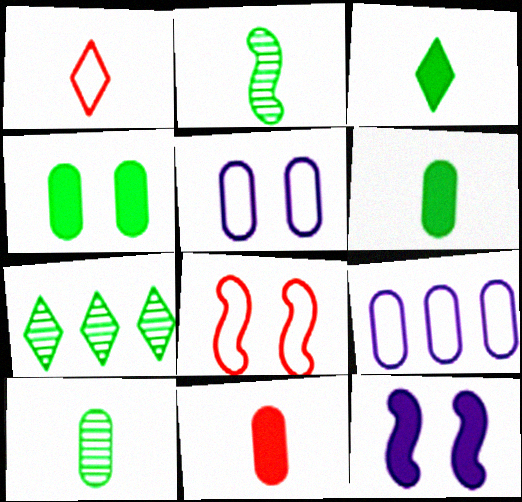[]